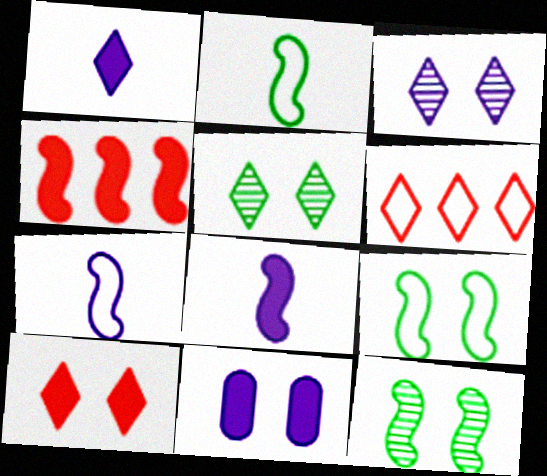[[1, 5, 6], 
[4, 7, 12]]